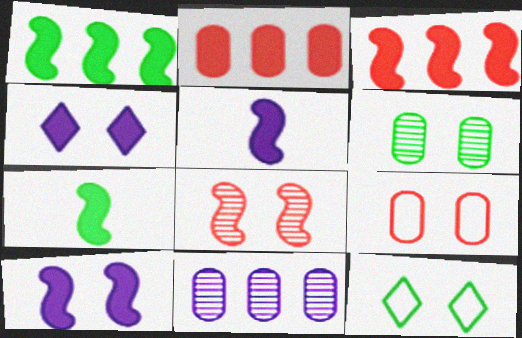[[2, 4, 7], 
[3, 7, 10]]